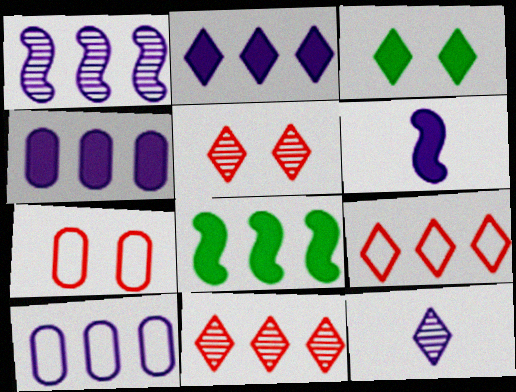[[1, 2, 10], 
[3, 9, 12], 
[7, 8, 12], 
[8, 10, 11]]